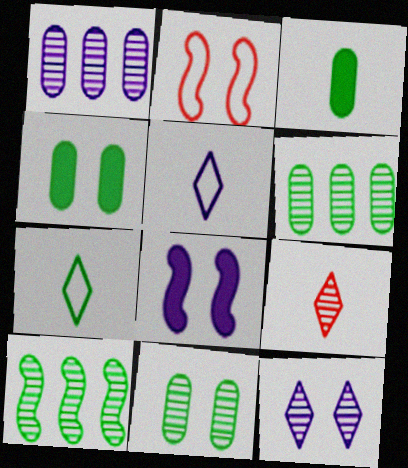[[1, 5, 8], 
[2, 4, 12], 
[4, 7, 10]]